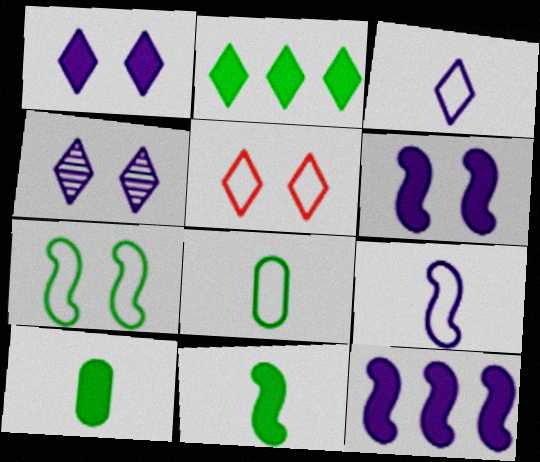[]